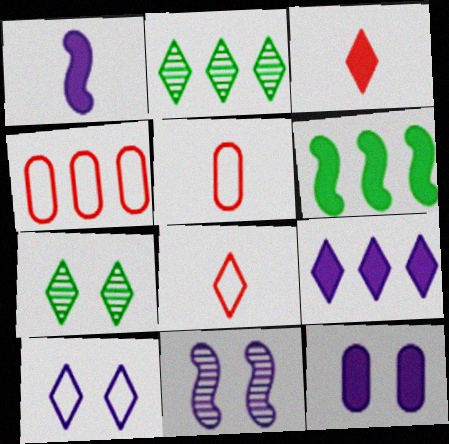[[1, 4, 7], 
[1, 9, 12], 
[2, 3, 10], 
[3, 6, 12], 
[7, 8, 9], 
[10, 11, 12]]